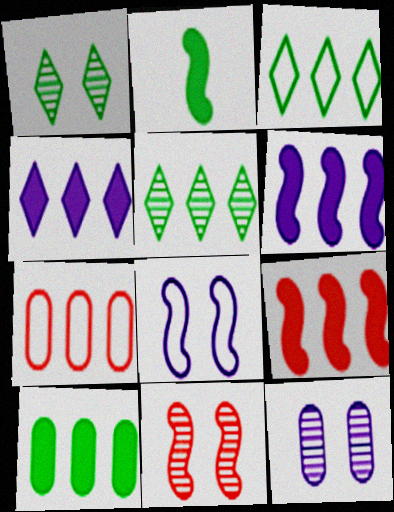[[1, 11, 12], 
[4, 9, 10], 
[5, 6, 7]]